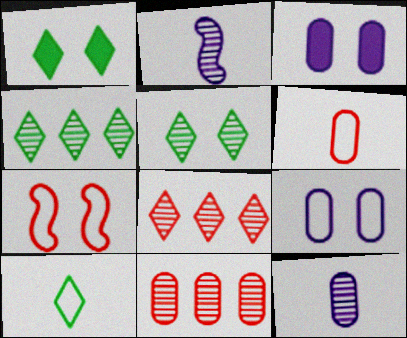[[1, 4, 10], 
[2, 5, 11], 
[3, 5, 7]]